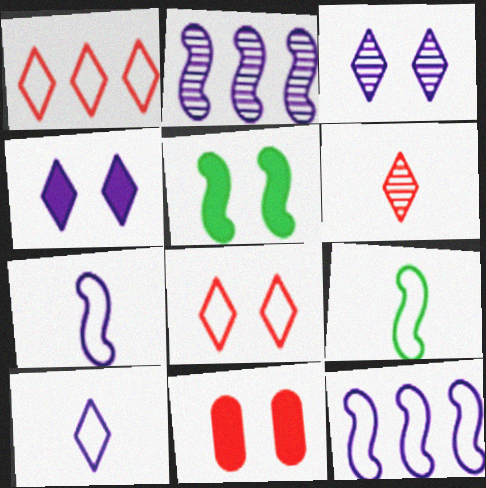[[4, 5, 11]]